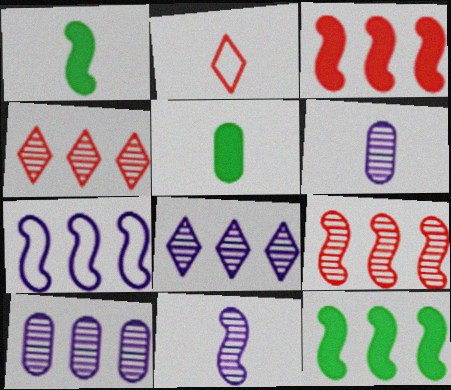[[1, 2, 6], 
[2, 5, 11], 
[7, 9, 12]]